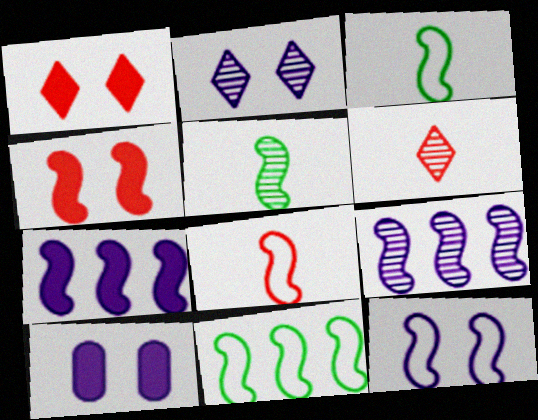[[2, 10, 12], 
[3, 4, 9], 
[6, 10, 11], 
[8, 11, 12]]